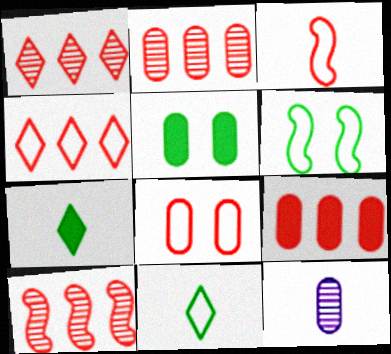[[1, 2, 10], 
[3, 4, 8], 
[3, 7, 12], 
[4, 9, 10]]